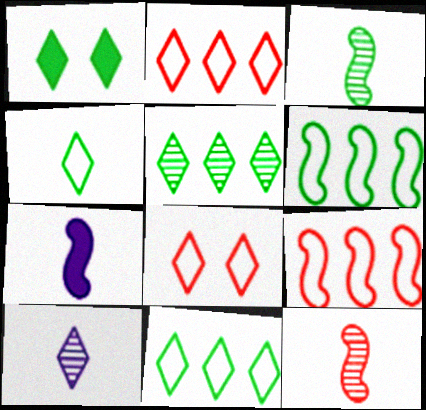[[1, 2, 10], 
[1, 4, 5]]